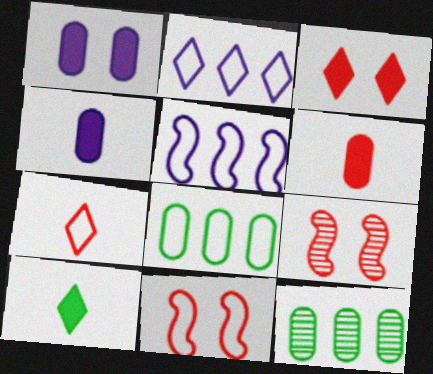[]